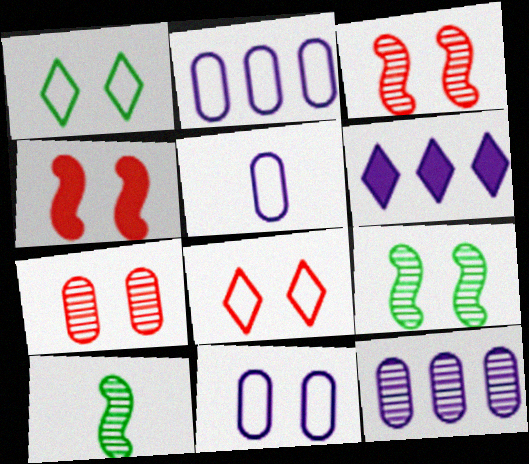[[2, 5, 11], 
[4, 7, 8]]